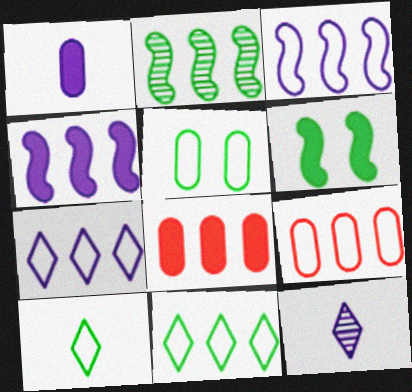[[2, 7, 8], 
[3, 9, 11], 
[6, 9, 12]]